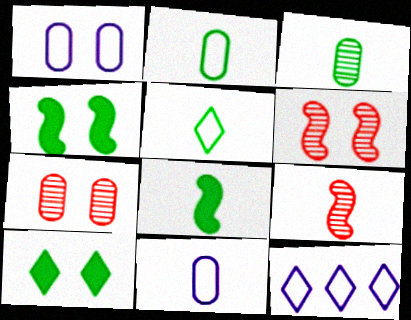[[1, 6, 10], 
[3, 5, 8], 
[7, 8, 12]]